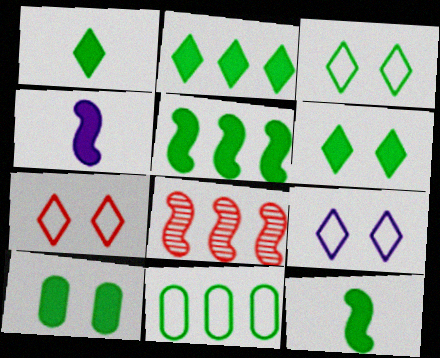[[1, 2, 6], 
[1, 5, 10], 
[2, 10, 12], 
[3, 7, 9]]